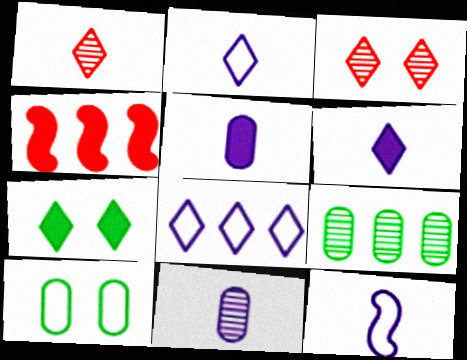[[1, 7, 8], 
[4, 5, 7], 
[4, 8, 9], 
[6, 11, 12]]